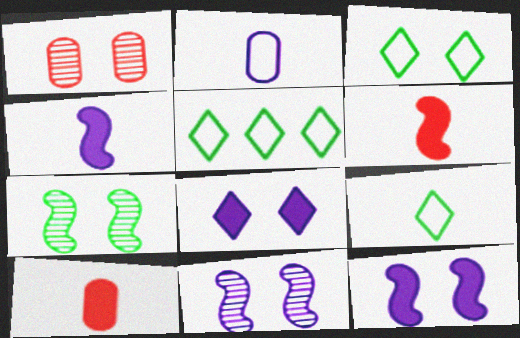[[1, 3, 12], 
[1, 4, 5], 
[3, 5, 9], 
[5, 10, 11]]